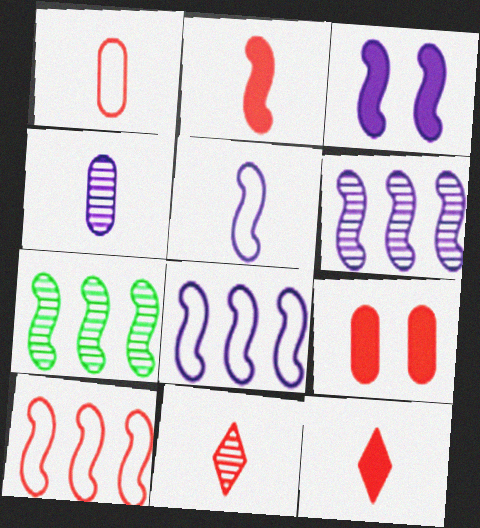[[1, 2, 11], 
[3, 5, 6], 
[9, 10, 11]]